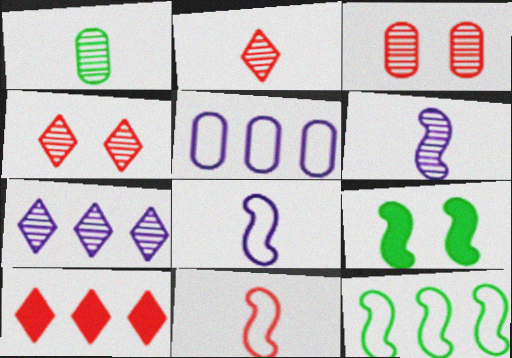[[1, 2, 6], 
[2, 5, 9], 
[3, 10, 11]]